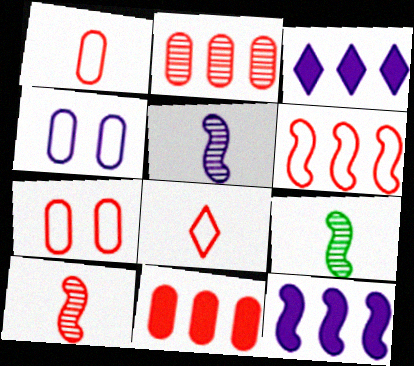[[3, 4, 5], 
[3, 7, 9], 
[5, 9, 10], 
[6, 7, 8]]